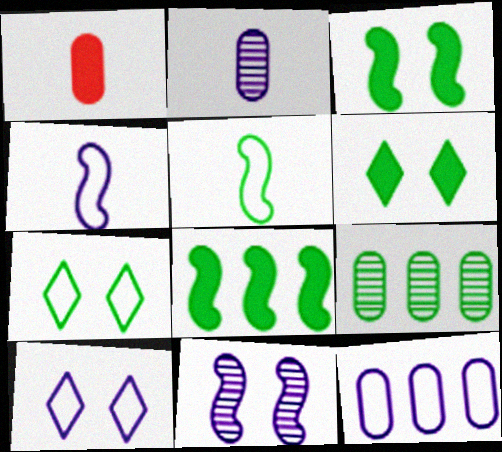[[4, 10, 12], 
[5, 6, 9]]